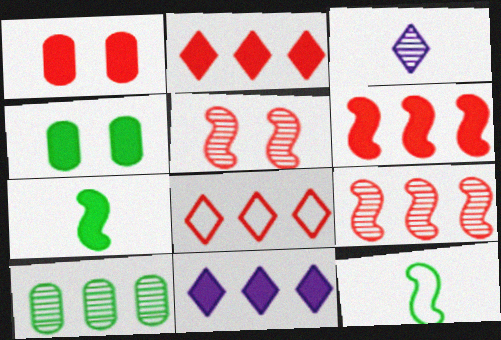[[1, 7, 11], 
[3, 5, 10]]